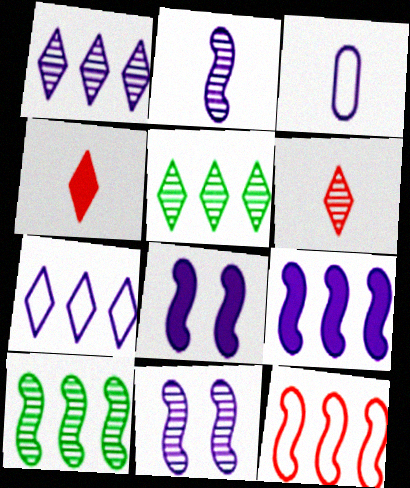[[1, 3, 8], 
[9, 10, 12]]